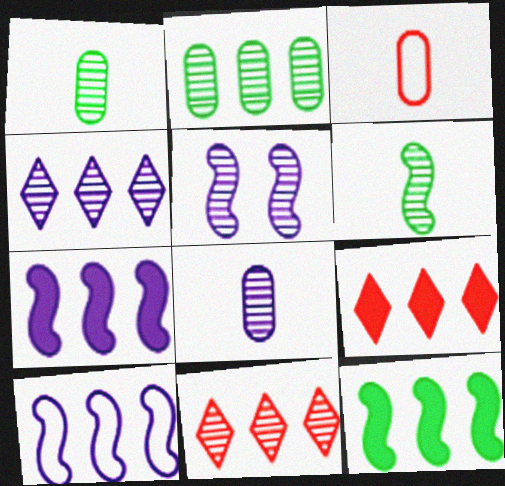[[1, 5, 11], 
[2, 9, 10], 
[4, 5, 8]]